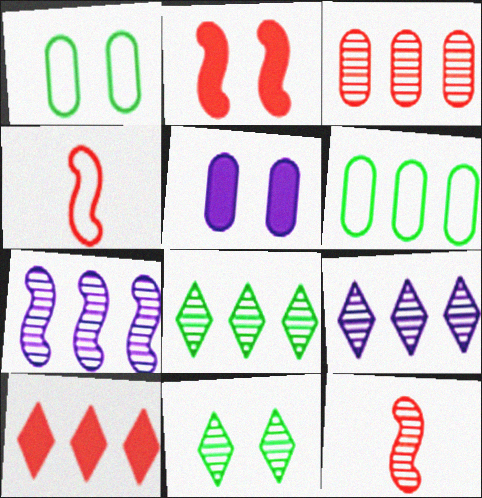[[3, 7, 8], 
[4, 5, 8], 
[6, 7, 10]]